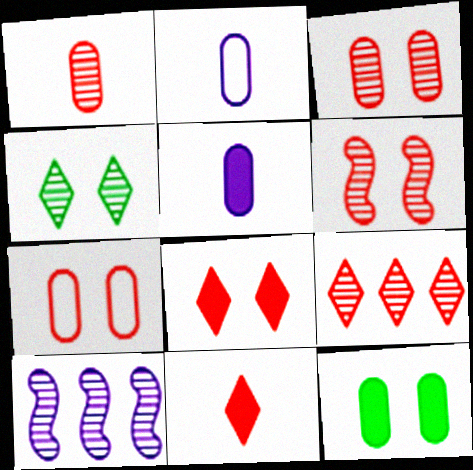[[1, 4, 10], 
[1, 6, 9], 
[6, 7, 8]]